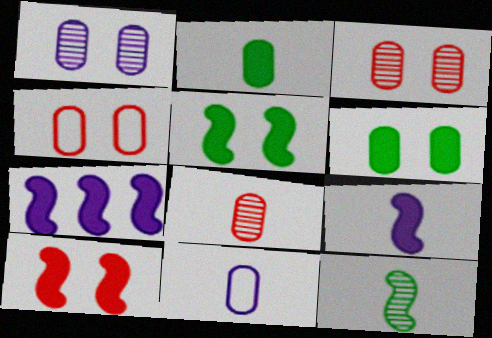[[1, 4, 6], 
[2, 8, 11]]